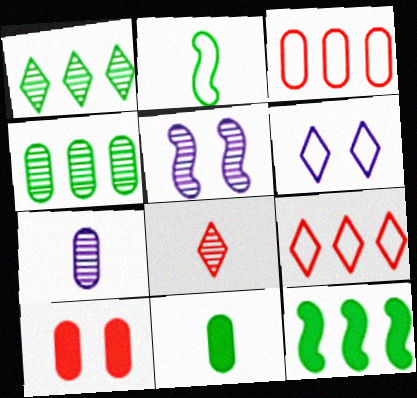[[2, 3, 6], 
[4, 5, 8], 
[5, 9, 11]]